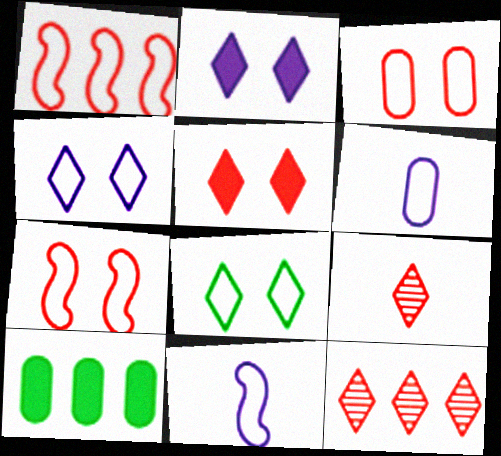[[1, 6, 8]]